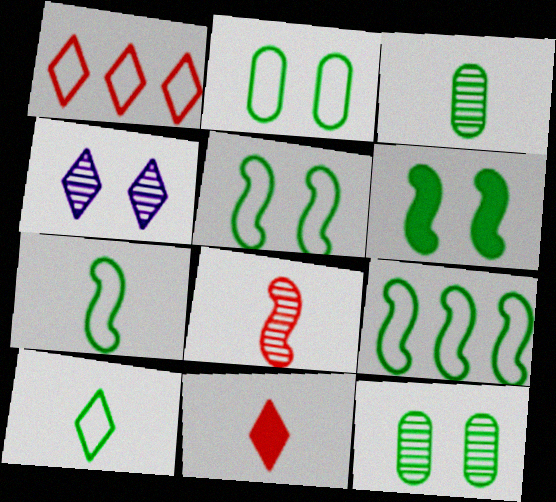[[2, 9, 10], 
[5, 7, 9]]